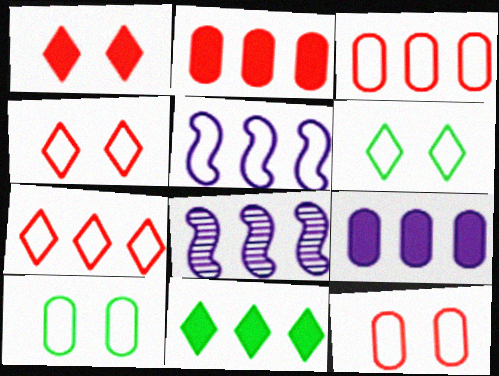[[3, 8, 11]]